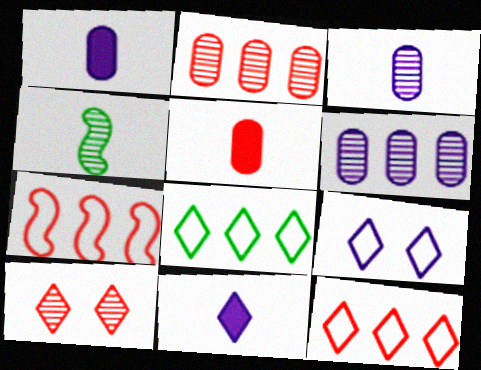[[4, 6, 10], 
[5, 7, 10], 
[8, 10, 11]]